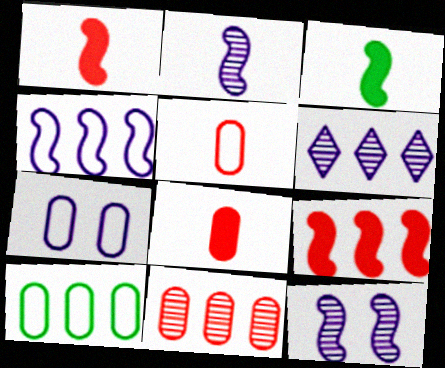[[5, 7, 10], 
[6, 9, 10]]